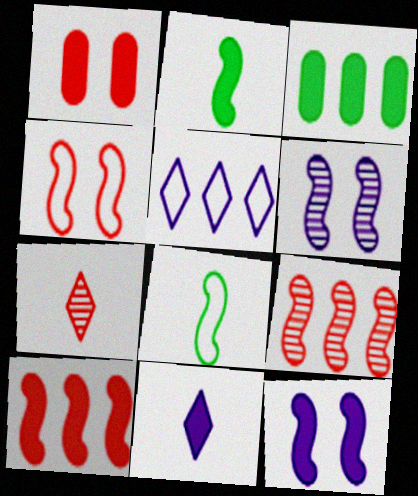[[2, 10, 12], 
[3, 5, 9], 
[6, 8, 10], 
[8, 9, 12]]